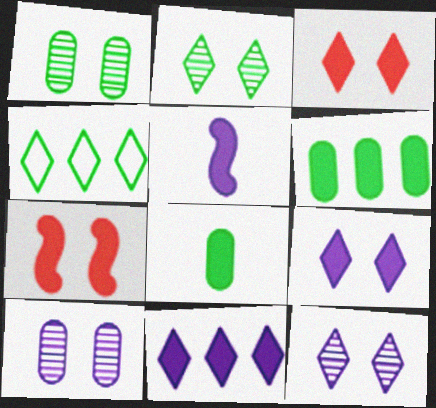[[3, 5, 6], 
[7, 8, 11]]